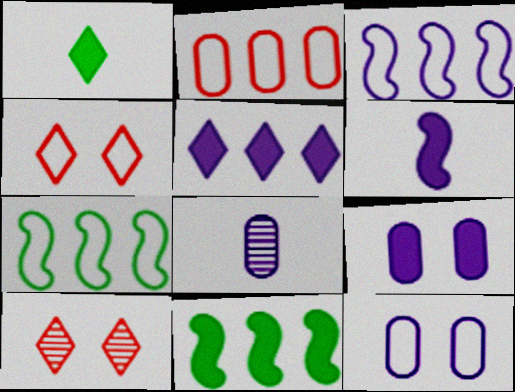[[4, 8, 11], 
[5, 6, 9]]